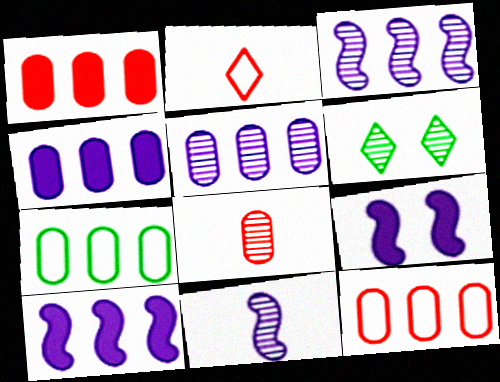[[1, 5, 7], 
[3, 6, 8]]